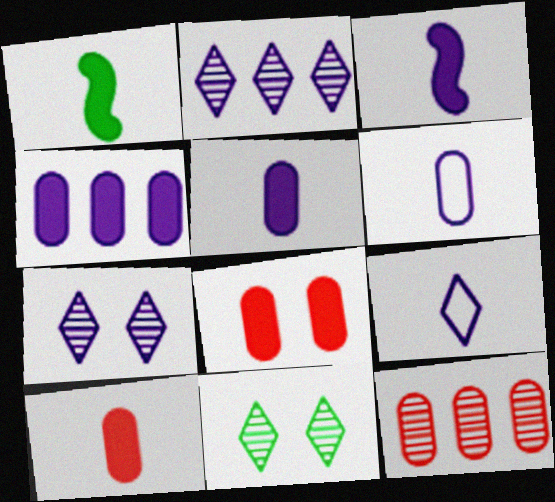[]